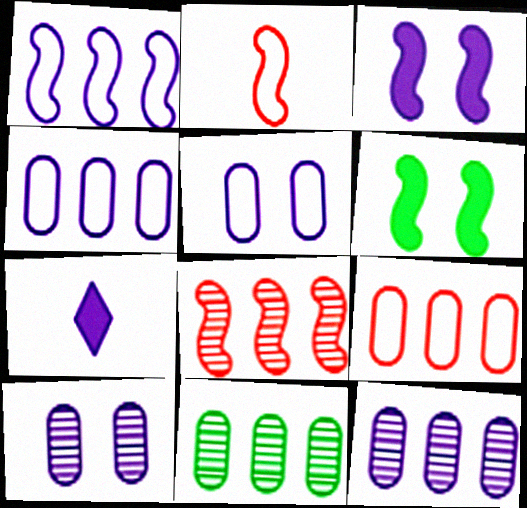[[1, 7, 10]]